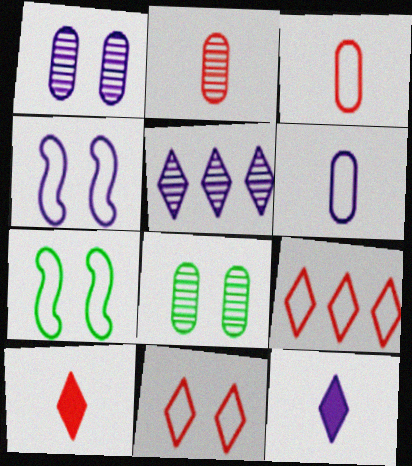[[6, 7, 9]]